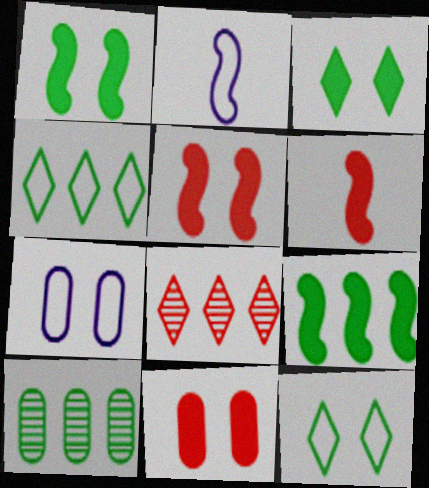[[4, 9, 10]]